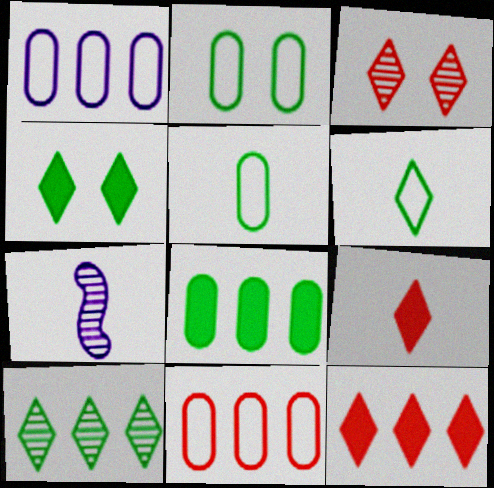[[2, 7, 12], 
[4, 6, 10], 
[4, 7, 11], 
[5, 7, 9]]